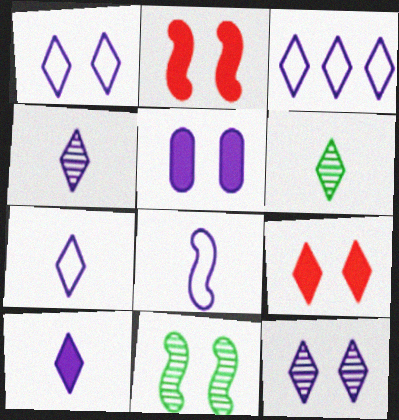[[1, 3, 7], 
[3, 6, 9], 
[3, 10, 12], 
[4, 7, 10]]